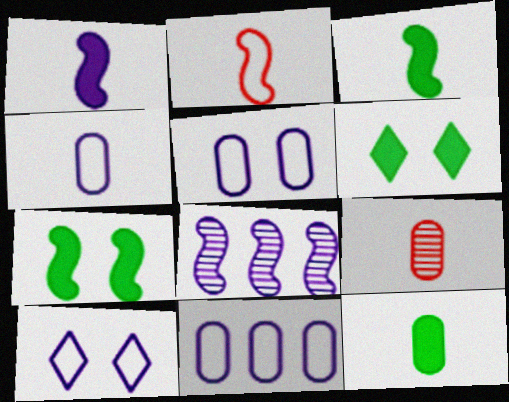[[2, 7, 8], 
[4, 5, 11], 
[4, 9, 12]]